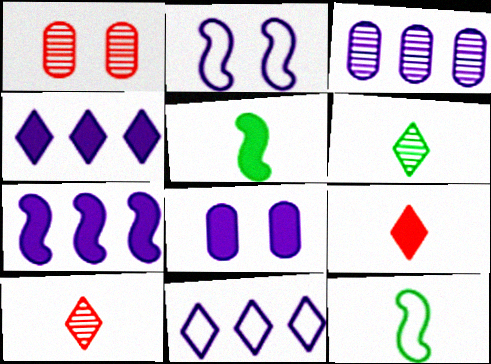[[1, 4, 12], 
[1, 5, 11], 
[3, 7, 11]]